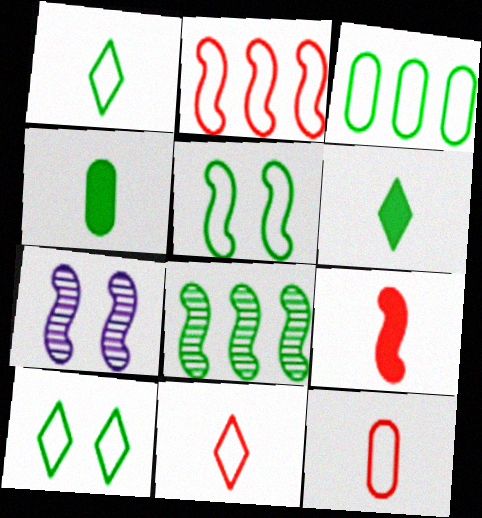[[1, 3, 5], 
[4, 8, 10]]